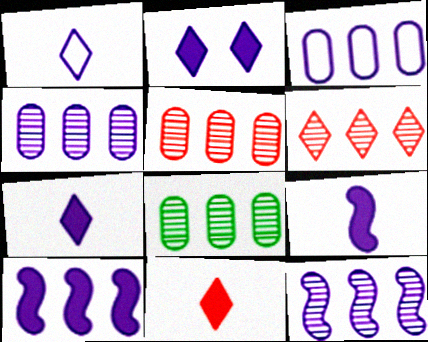[[4, 5, 8], 
[6, 8, 12]]